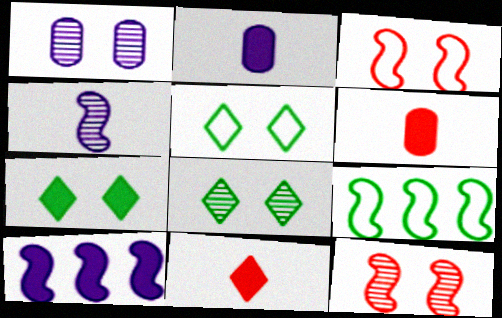[[1, 3, 7], 
[1, 8, 12], 
[1, 9, 11], 
[5, 7, 8], 
[6, 7, 10]]